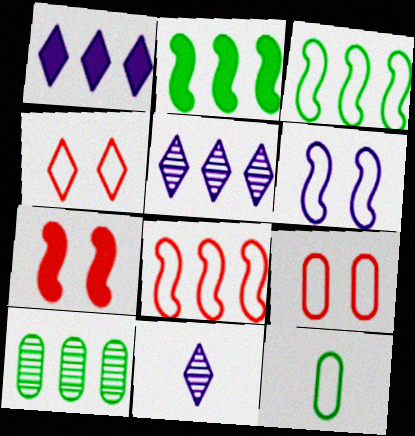[[1, 8, 10], 
[2, 9, 11], 
[5, 7, 12]]